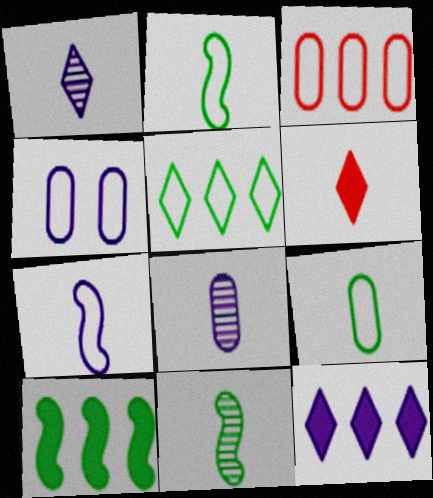[[2, 6, 8], 
[3, 4, 9]]